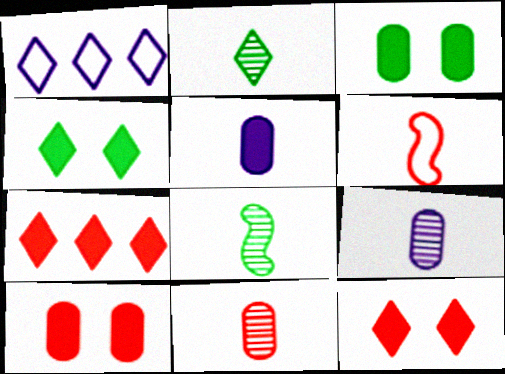[[1, 2, 12], 
[1, 8, 10], 
[2, 5, 6]]